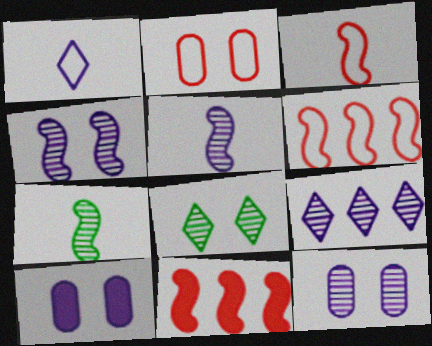[[5, 9, 12]]